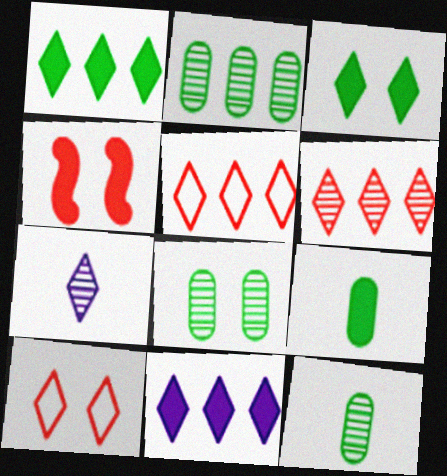[[1, 7, 10], 
[2, 8, 12], 
[3, 5, 7], 
[4, 9, 11]]